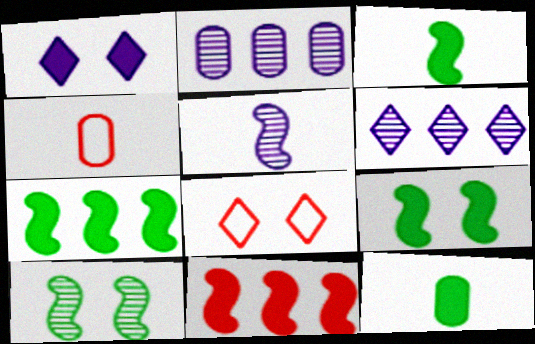[[1, 11, 12], 
[2, 3, 8], 
[3, 7, 9], 
[4, 6, 9]]